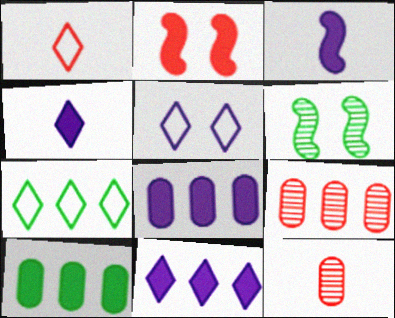[[1, 2, 9], 
[1, 5, 7], 
[1, 6, 8], 
[2, 4, 10]]